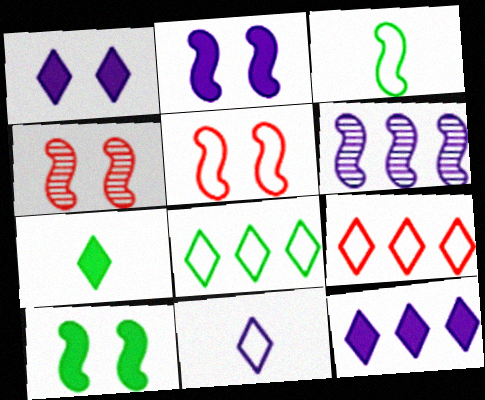[]